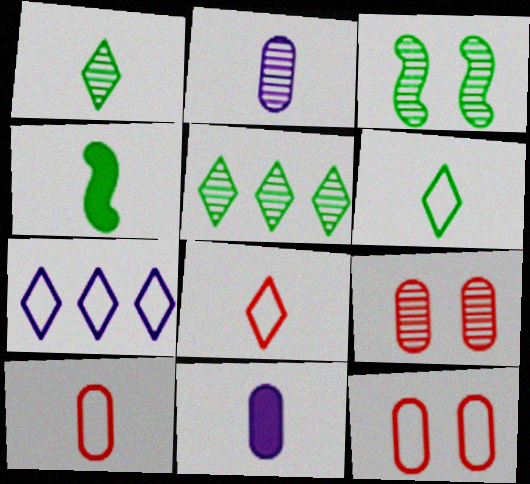[[2, 4, 8], 
[4, 7, 9]]